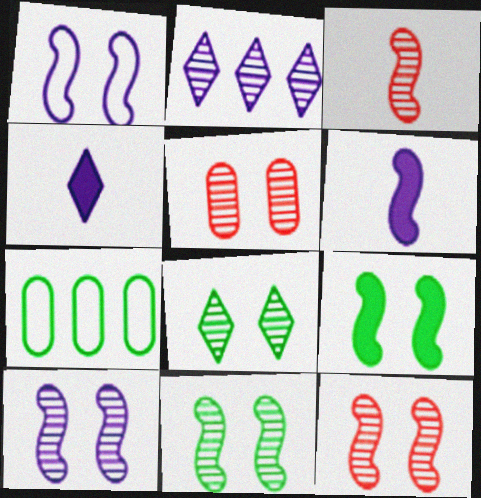[[1, 9, 12], 
[4, 7, 12], 
[5, 8, 10], 
[10, 11, 12]]